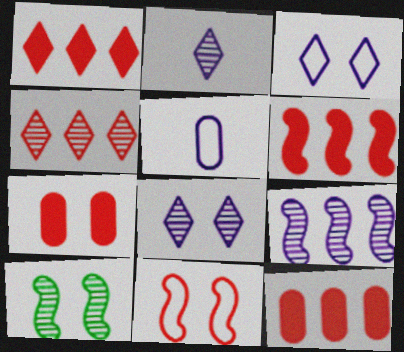[[1, 5, 10], 
[1, 6, 12], 
[3, 7, 10]]